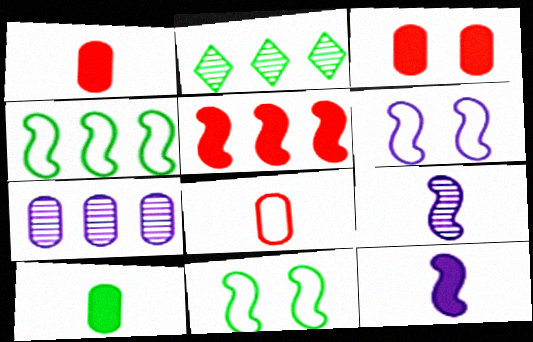[[1, 2, 6], 
[2, 10, 11], 
[5, 9, 11]]